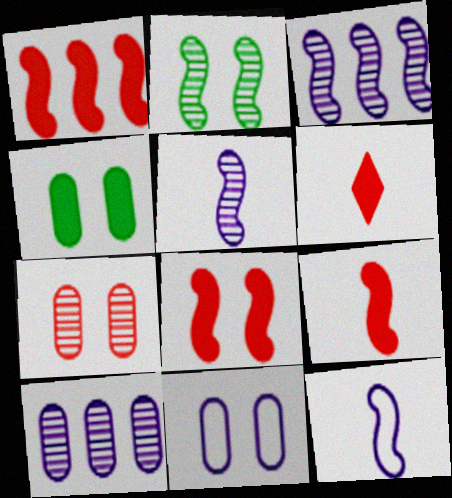[[1, 2, 12], 
[1, 8, 9], 
[4, 7, 11]]